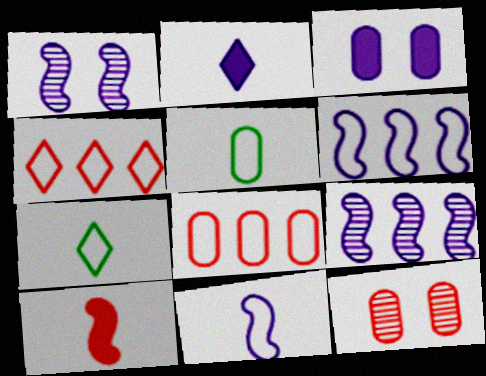[[4, 10, 12]]